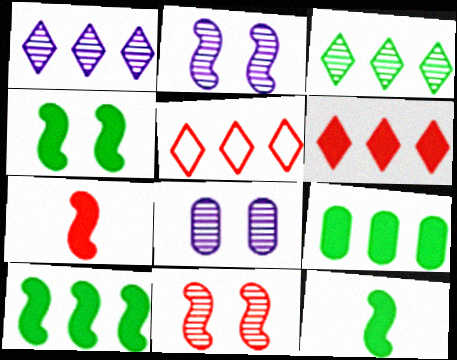[[4, 10, 12], 
[5, 8, 12]]